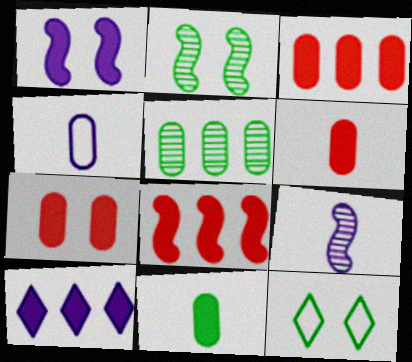[[3, 6, 7], 
[3, 9, 12], 
[4, 5, 7]]